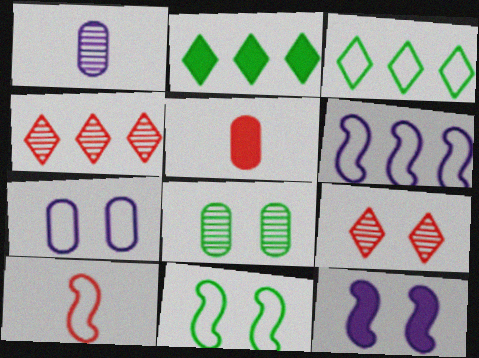[[2, 5, 12], 
[3, 7, 10], 
[6, 10, 11]]